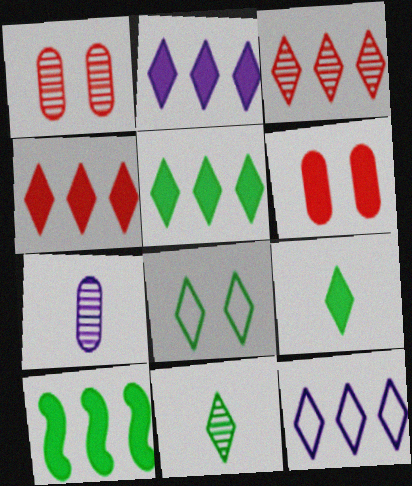[[2, 4, 5], 
[3, 5, 12], 
[5, 8, 11]]